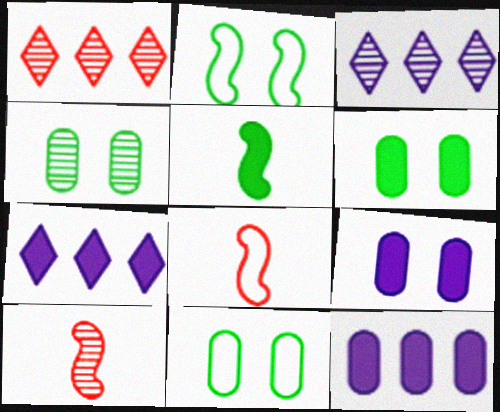[[3, 4, 10], 
[3, 6, 8], 
[4, 6, 11], 
[4, 7, 8], 
[7, 10, 11]]